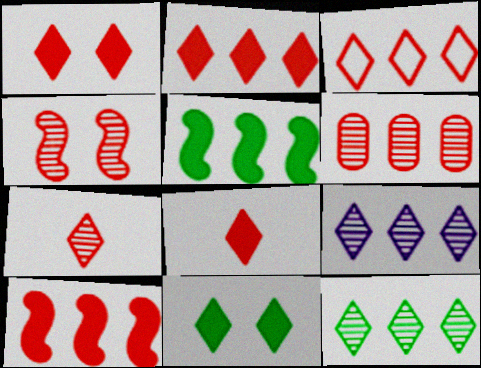[[1, 2, 8], 
[1, 3, 7], 
[3, 6, 10], 
[4, 6, 7]]